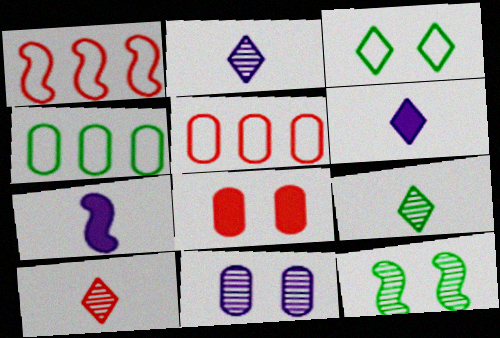[[1, 7, 12], 
[1, 8, 10], 
[2, 9, 10], 
[5, 6, 12]]